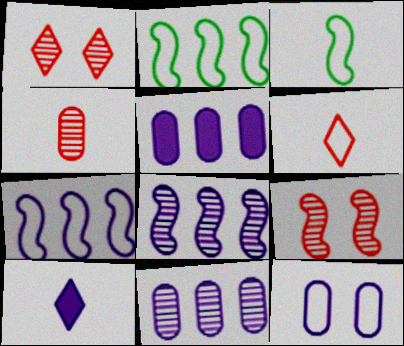[[1, 3, 5], 
[2, 6, 12], 
[3, 4, 10], 
[8, 10, 12]]